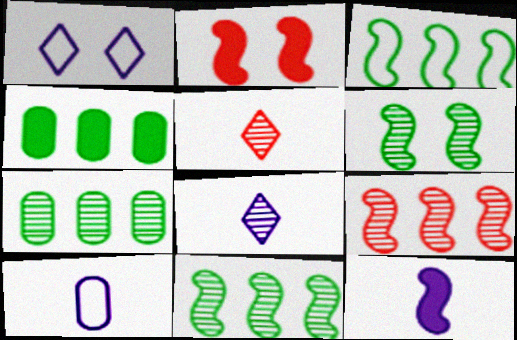[[8, 10, 12]]